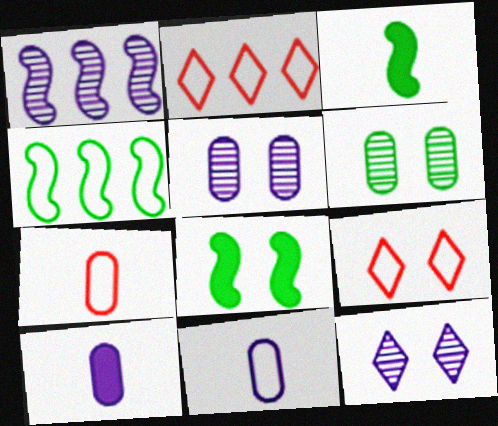[[2, 3, 5], 
[4, 9, 11], 
[5, 8, 9]]